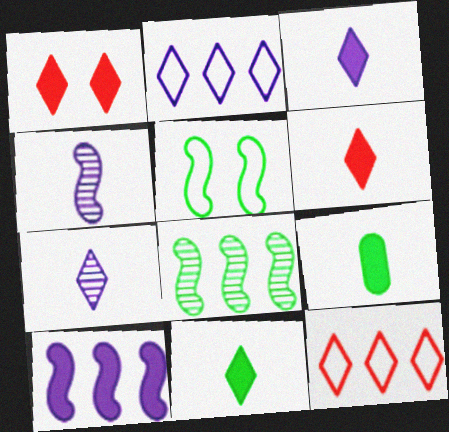[[1, 9, 10], 
[3, 6, 11]]